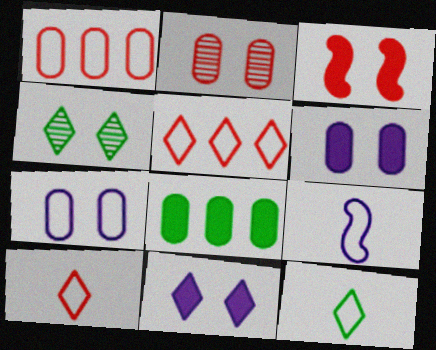[[3, 4, 7]]